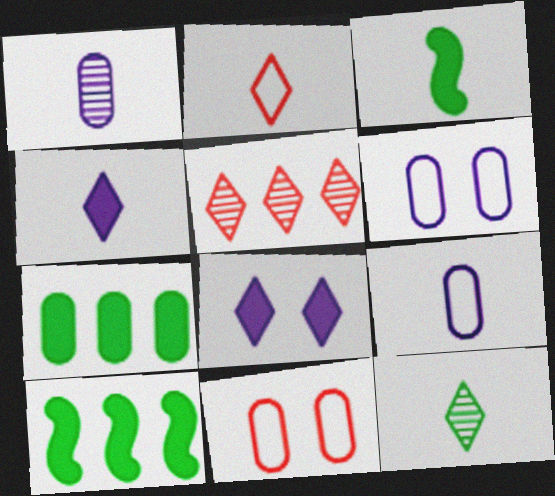[[1, 2, 3], 
[1, 7, 11], 
[2, 4, 12], 
[3, 5, 6]]